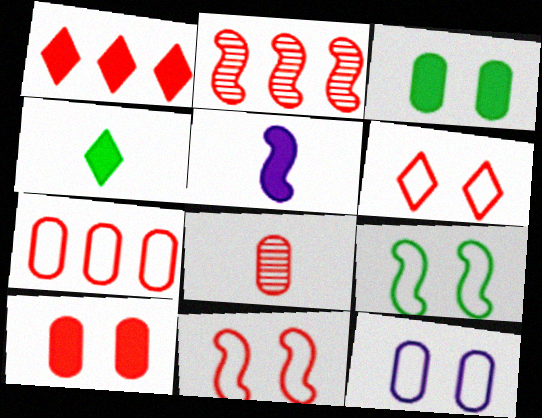[[1, 2, 7], 
[1, 3, 5], 
[1, 8, 11], 
[2, 4, 12], 
[2, 5, 9], 
[6, 9, 12], 
[7, 8, 10]]